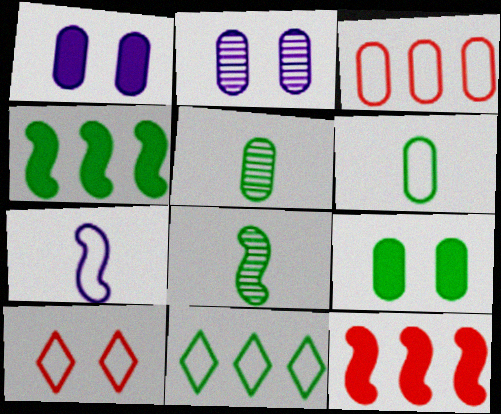[[1, 3, 5], 
[8, 9, 11]]